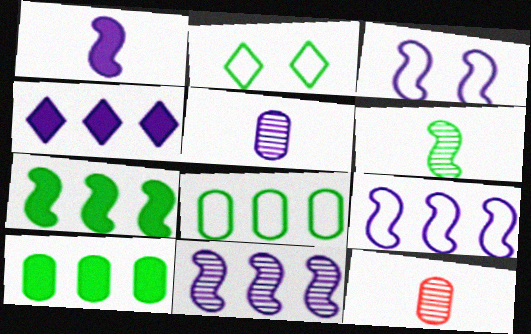[[1, 3, 11], 
[2, 6, 10], 
[3, 4, 5]]